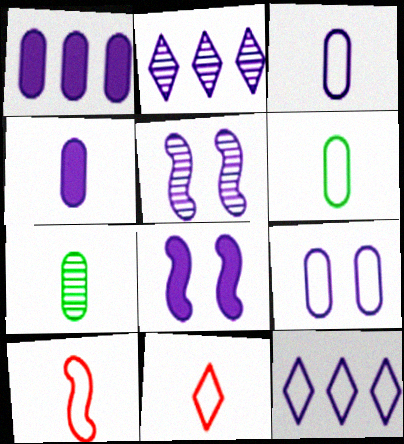[[2, 3, 8], 
[4, 5, 12]]